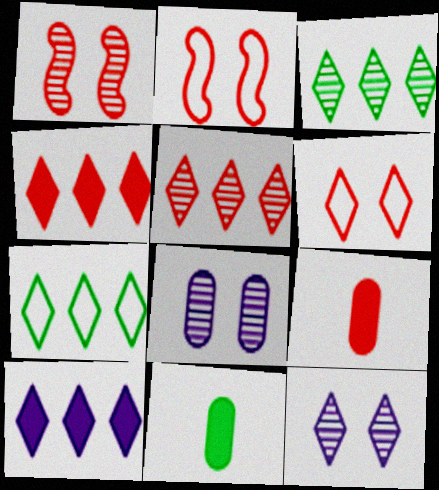[[2, 5, 9], 
[5, 7, 10]]